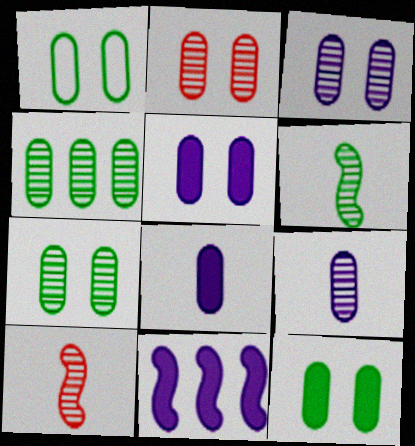[[1, 2, 5], 
[1, 7, 12], 
[2, 3, 7], 
[2, 4, 9]]